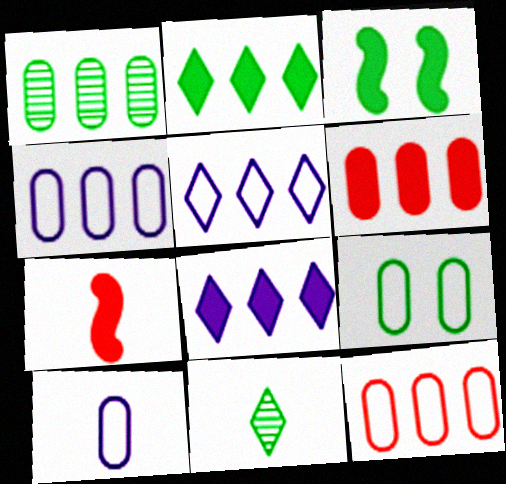[[1, 4, 6], 
[7, 10, 11], 
[9, 10, 12]]